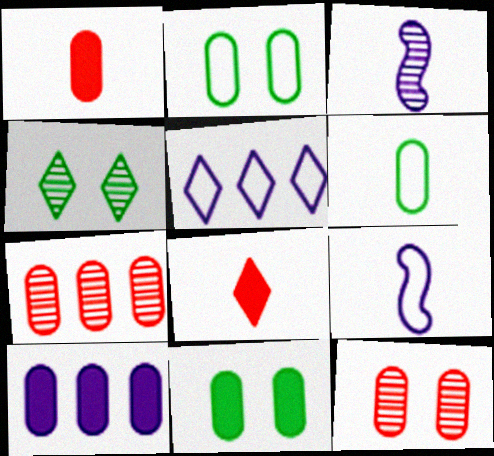[[1, 10, 11], 
[3, 4, 7], 
[3, 6, 8], 
[4, 5, 8], 
[6, 10, 12]]